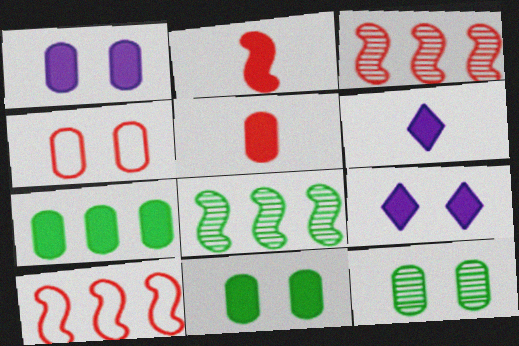[[1, 4, 12], 
[1, 5, 7], 
[2, 7, 9], 
[4, 6, 8], 
[6, 10, 12]]